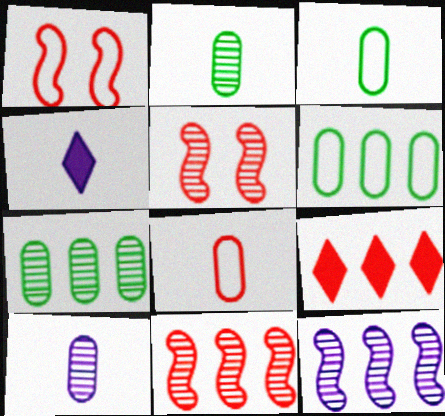[[1, 4, 7], 
[4, 5, 6], 
[5, 8, 9], 
[6, 9, 12]]